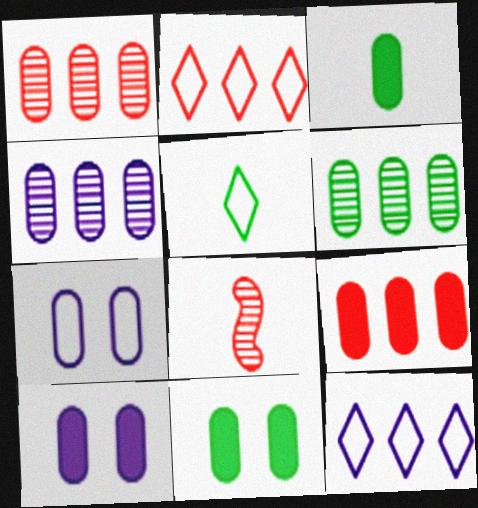[[1, 3, 7], 
[1, 4, 6], 
[3, 9, 10], 
[8, 11, 12]]